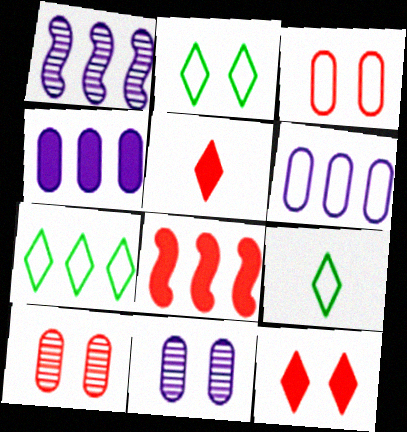[[2, 7, 9], 
[8, 9, 11]]